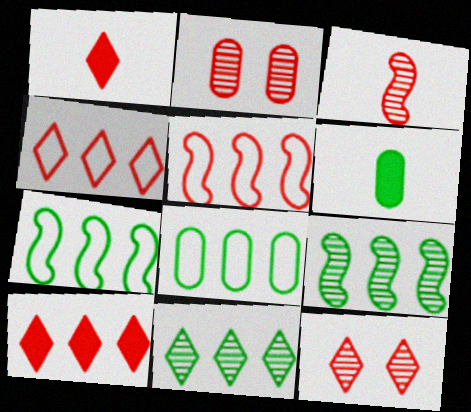[[1, 2, 5], 
[1, 4, 12]]